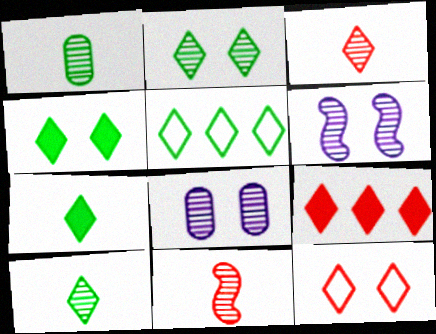[[2, 5, 7], 
[3, 9, 12], 
[4, 5, 10]]